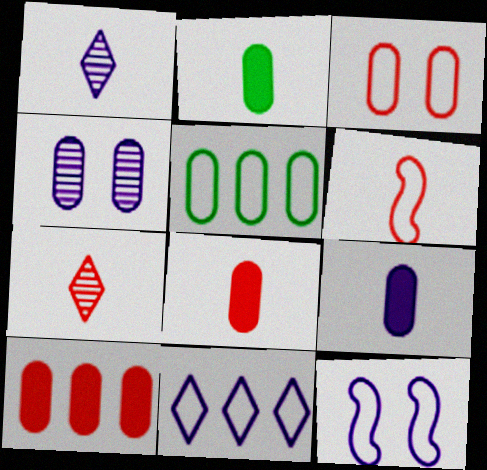[[1, 2, 6], 
[2, 8, 9], 
[4, 5, 8], 
[6, 7, 8]]